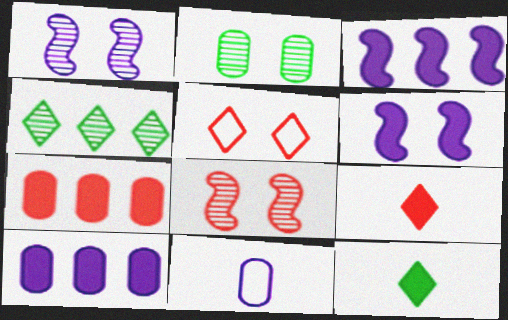[[2, 5, 6], 
[2, 7, 11], 
[6, 7, 12]]